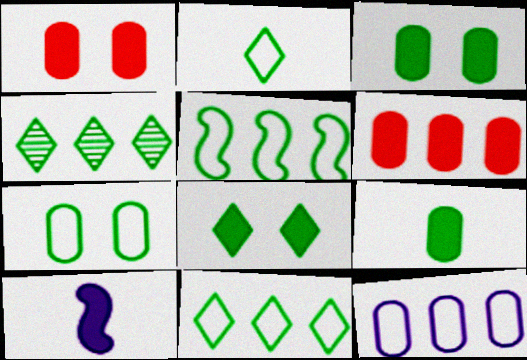[[2, 4, 8], 
[2, 5, 7], 
[6, 8, 10]]